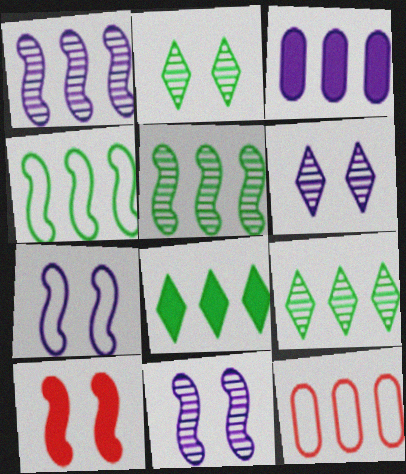[[1, 8, 12]]